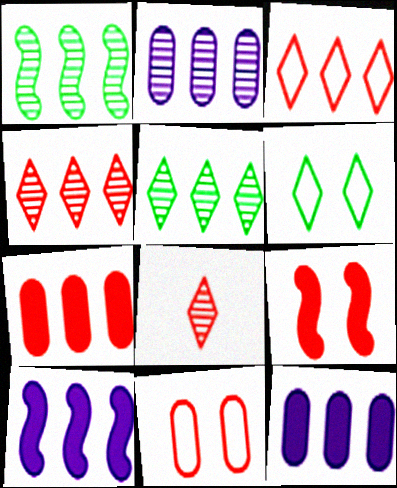[[1, 2, 4], 
[1, 3, 12]]